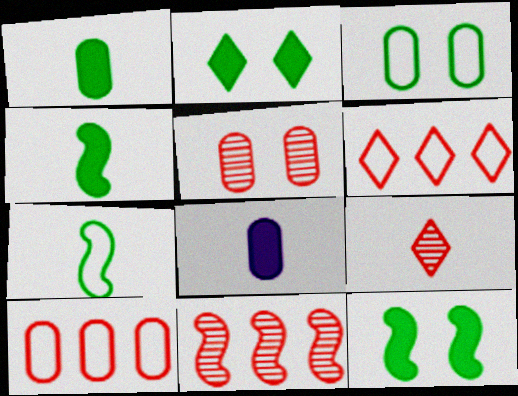[[5, 9, 11], 
[7, 8, 9]]